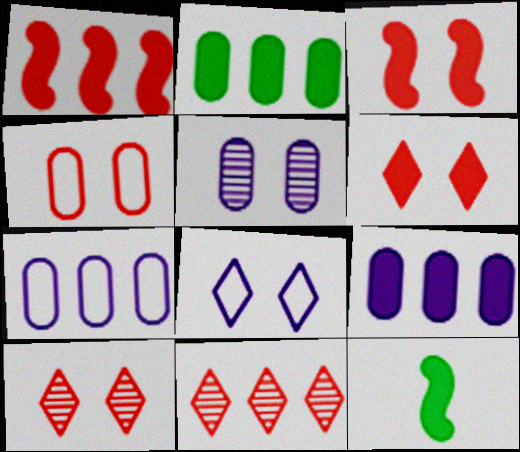[[3, 4, 10], 
[6, 9, 12], 
[7, 10, 12]]